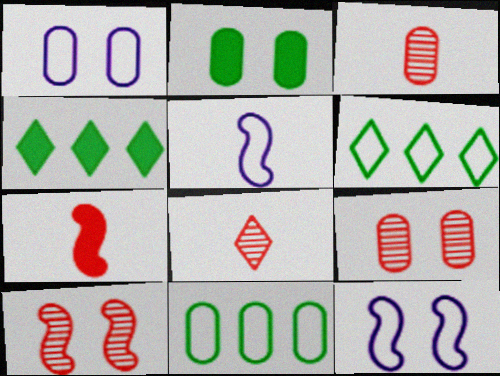[[1, 2, 9], 
[3, 4, 12], 
[4, 5, 9]]